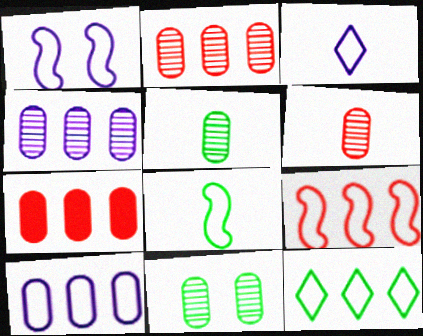[[1, 3, 10], 
[1, 8, 9], 
[4, 6, 11], 
[9, 10, 12]]